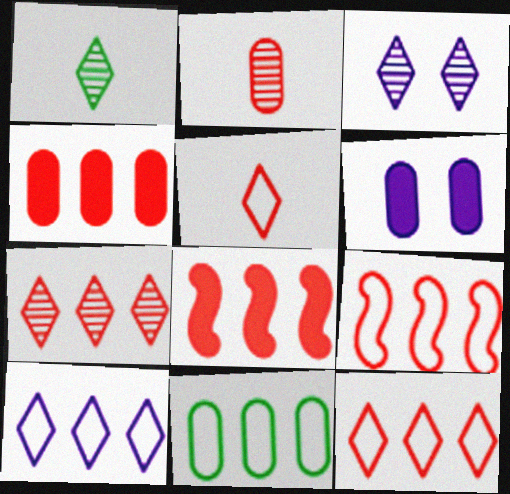[[1, 3, 7], 
[1, 6, 9], 
[2, 6, 11], 
[4, 7, 9], 
[9, 10, 11]]